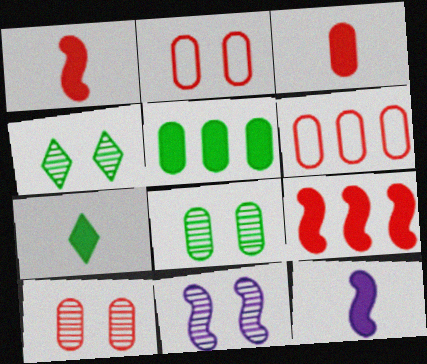[[3, 6, 10], 
[3, 7, 12], 
[4, 6, 12], 
[4, 10, 11], 
[6, 7, 11]]